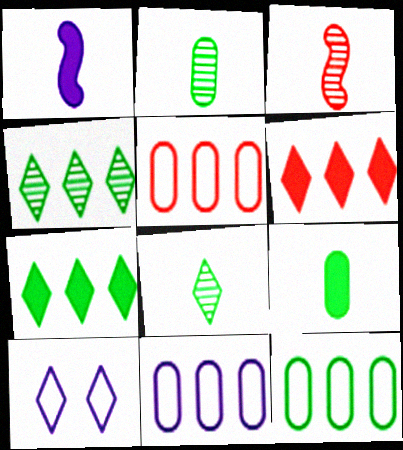[[5, 11, 12], 
[6, 8, 10]]